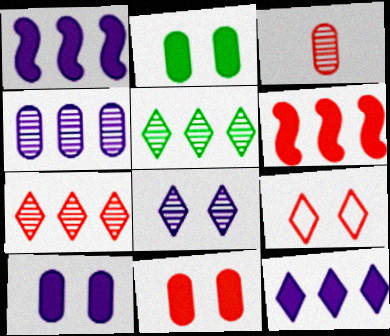[[2, 10, 11], 
[3, 6, 9]]